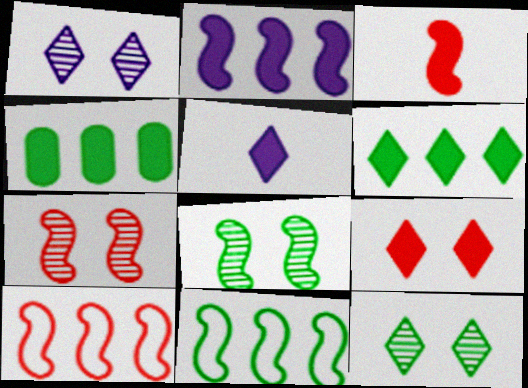[[3, 7, 10], 
[5, 6, 9]]